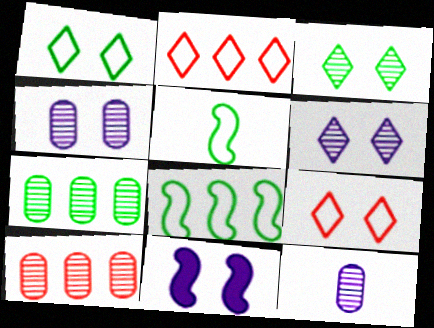[]